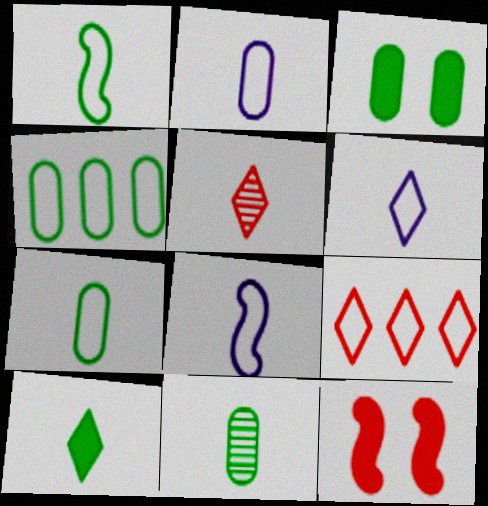[[1, 10, 11], 
[2, 6, 8], 
[3, 4, 11], 
[5, 6, 10]]